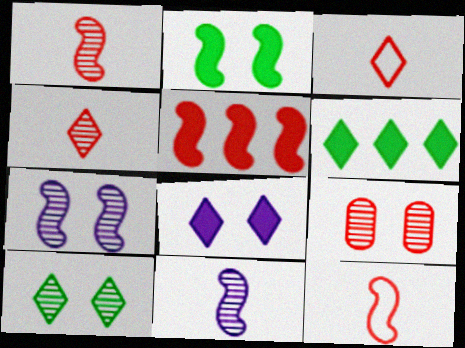[[3, 5, 9], 
[7, 9, 10]]